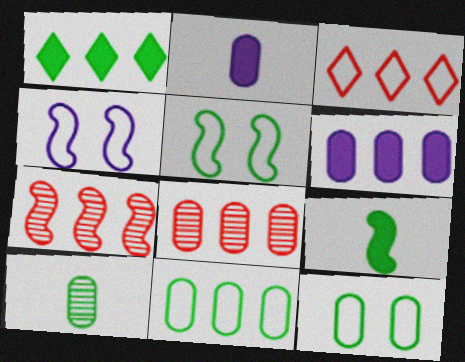[[1, 5, 10], 
[2, 8, 12], 
[4, 7, 9], 
[6, 8, 11]]